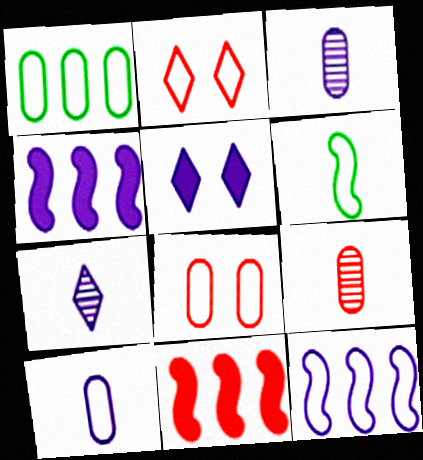[[1, 8, 10], 
[2, 9, 11], 
[3, 5, 12]]